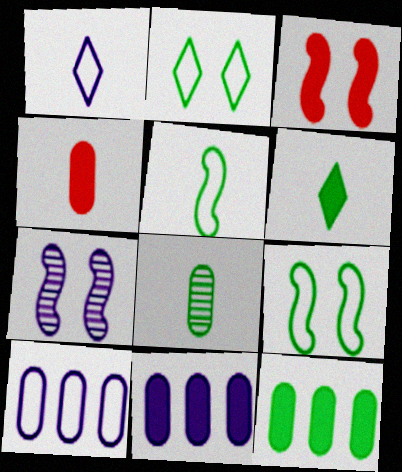[[1, 7, 11], 
[3, 6, 11], 
[3, 7, 9], 
[5, 6, 8]]